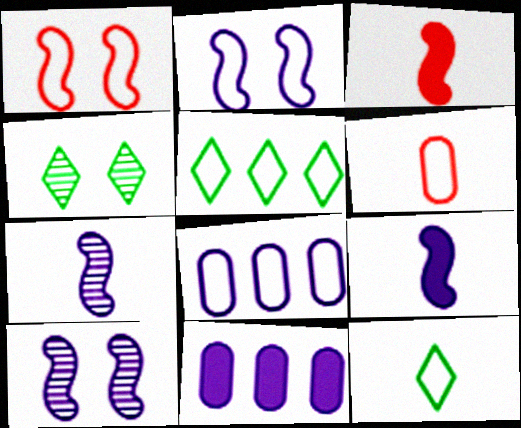[[1, 8, 12], 
[2, 5, 6], 
[3, 4, 8]]